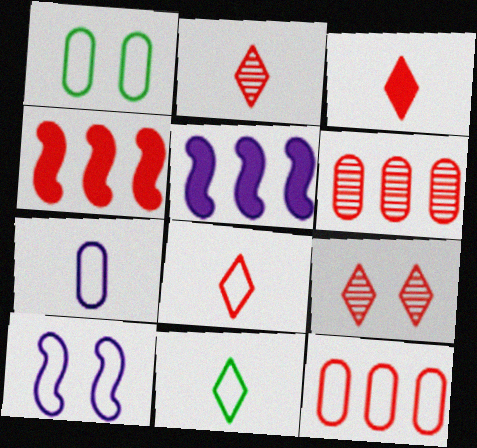[[1, 2, 5], 
[1, 7, 12], 
[2, 3, 8], 
[10, 11, 12]]